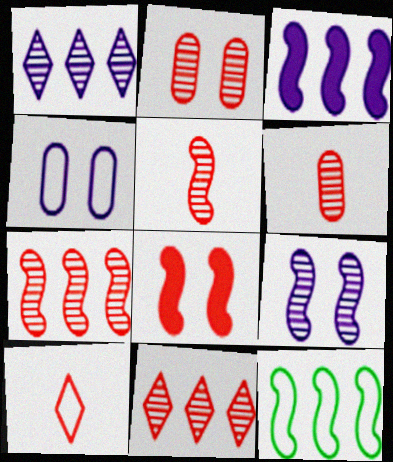[[2, 5, 11], 
[3, 7, 12], 
[4, 10, 12]]